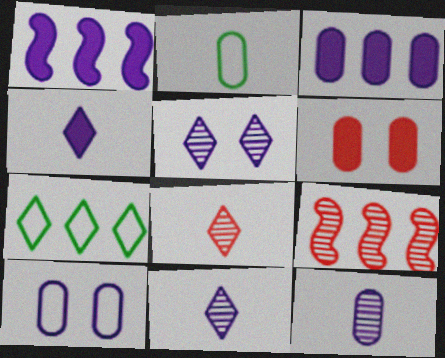[[1, 10, 11], 
[3, 7, 9], 
[3, 10, 12]]